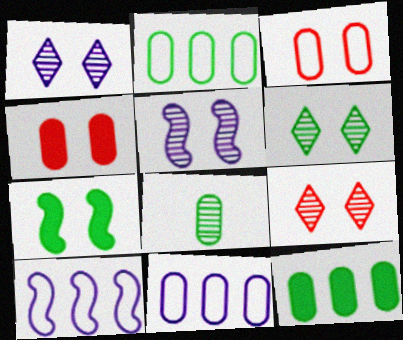[[1, 3, 7], 
[1, 6, 9], 
[4, 8, 11]]